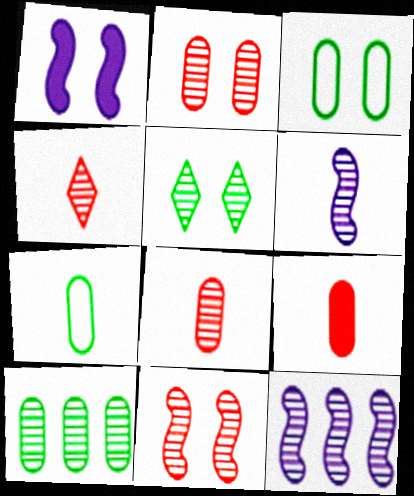[[5, 8, 12]]